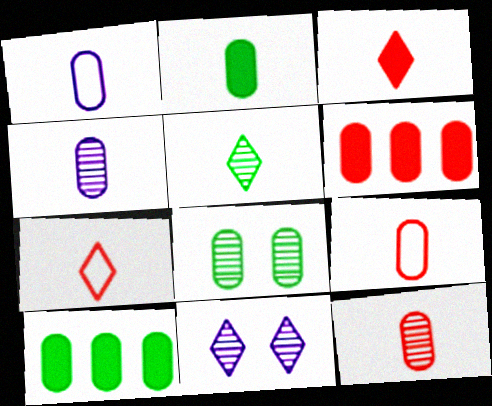[[1, 2, 12], 
[1, 6, 8], 
[2, 4, 9]]